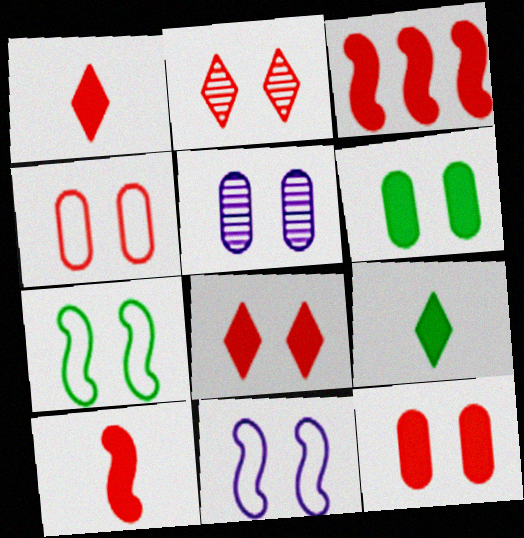[[1, 3, 12], 
[2, 6, 11], 
[4, 5, 6], 
[5, 7, 8]]